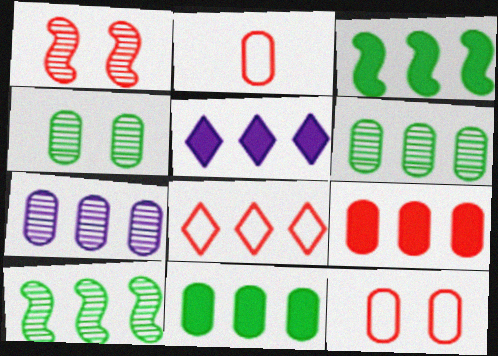[[3, 5, 9], 
[3, 7, 8]]